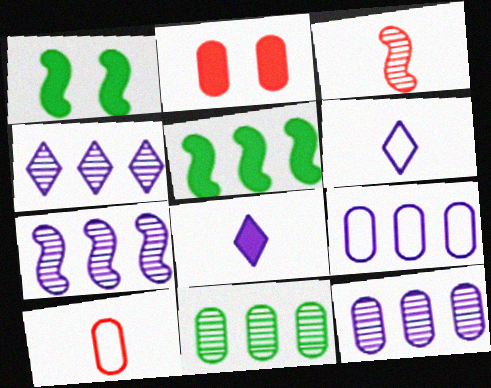[[1, 4, 10], 
[2, 5, 8], 
[4, 7, 12]]